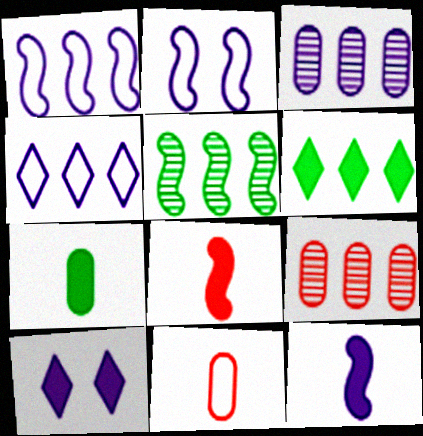[[1, 6, 9], 
[2, 5, 8], 
[5, 10, 11]]